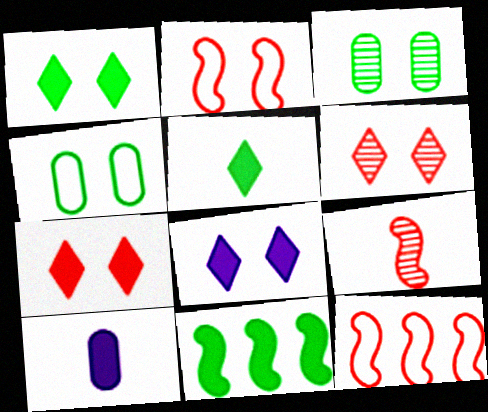[[1, 7, 8], 
[2, 3, 8], 
[7, 10, 11]]